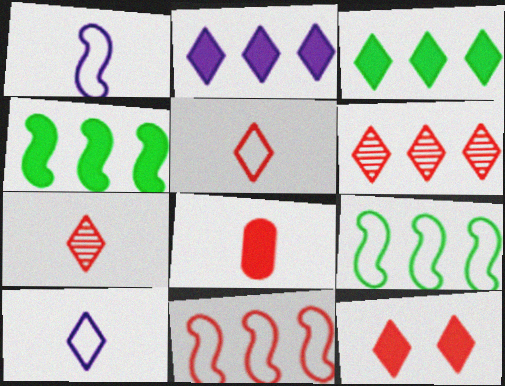[[5, 6, 12]]